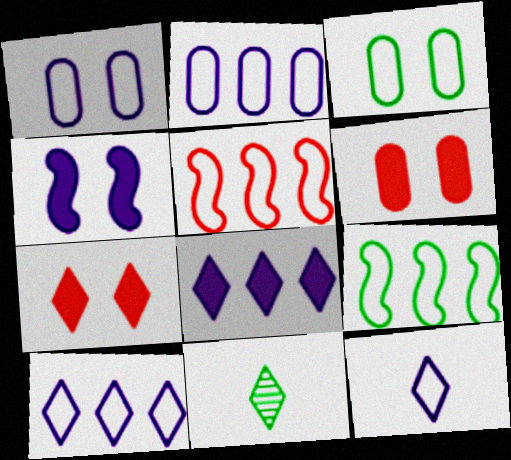[[3, 5, 12], 
[7, 10, 11]]